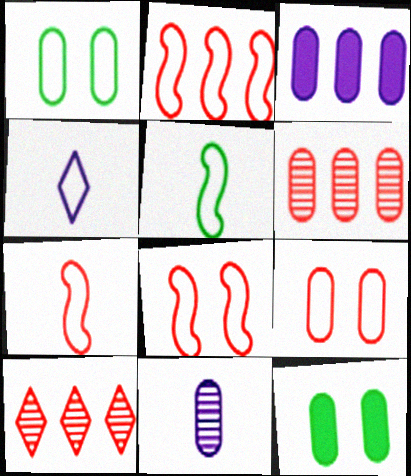[[1, 2, 4], 
[2, 7, 8]]